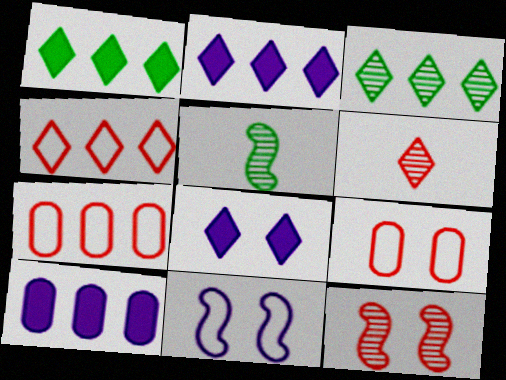[[2, 3, 4], 
[2, 5, 9], 
[5, 7, 8]]